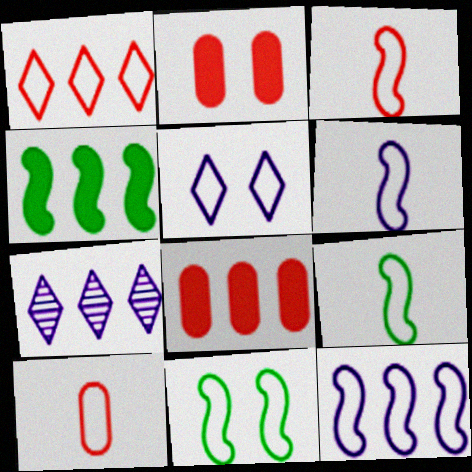[[2, 7, 9], 
[3, 6, 9], 
[3, 11, 12]]